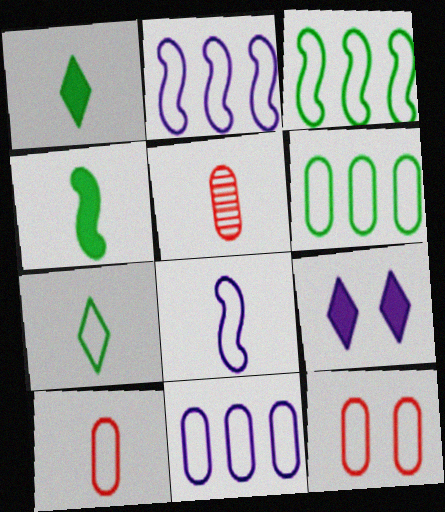[[1, 5, 8], 
[2, 7, 12], 
[3, 5, 9], 
[7, 8, 10]]